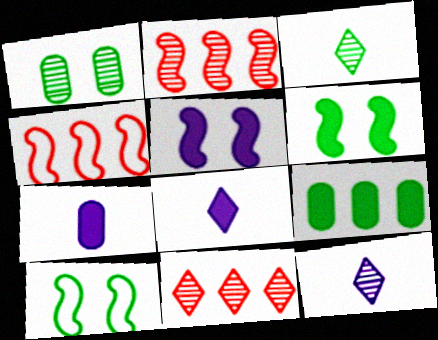[[1, 2, 12], 
[1, 4, 8], 
[3, 9, 10], 
[7, 10, 11]]